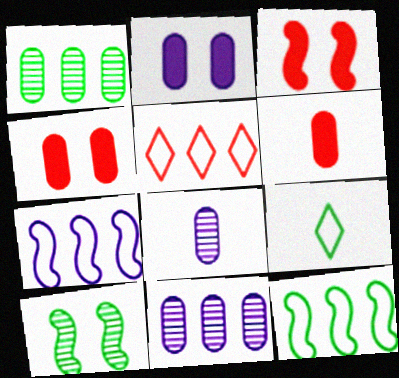[[3, 9, 11]]